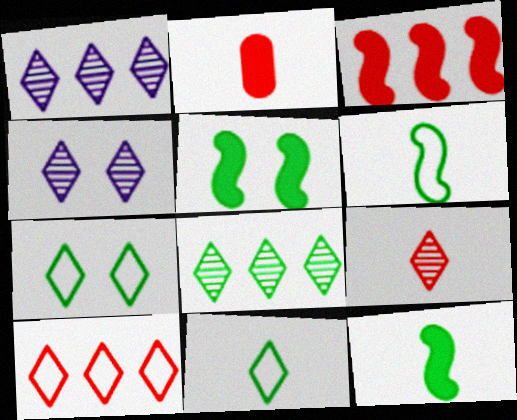[[4, 8, 9]]